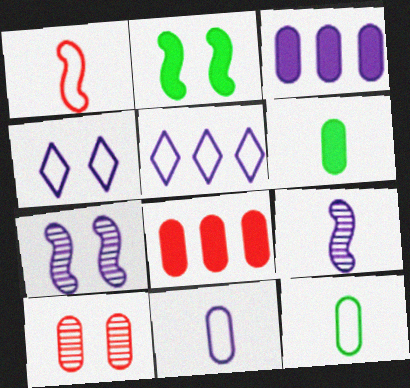[[2, 4, 10], 
[3, 4, 9], 
[3, 10, 12]]